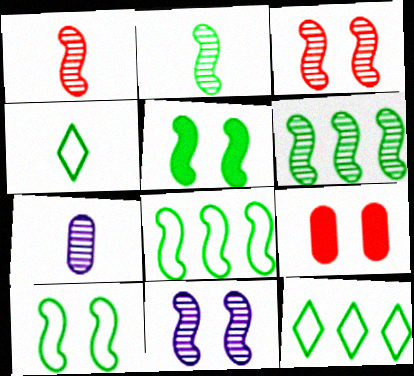[[1, 6, 11], 
[2, 5, 8]]